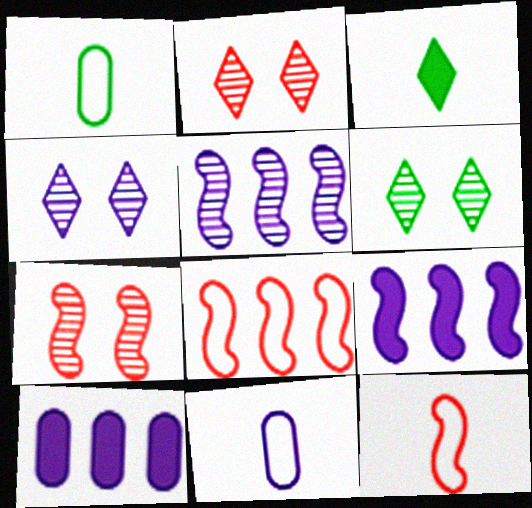[[1, 2, 9], 
[2, 4, 6], 
[4, 9, 11], 
[6, 10, 12]]